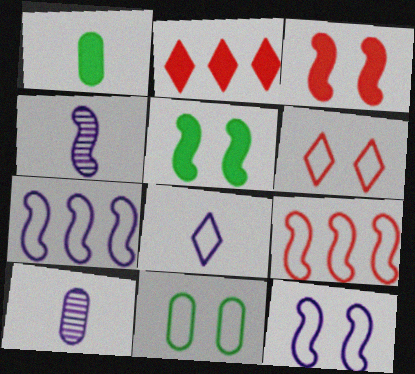[[2, 4, 11], 
[4, 5, 9], 
[6, 11, 12], 
[8, 9, 11]]